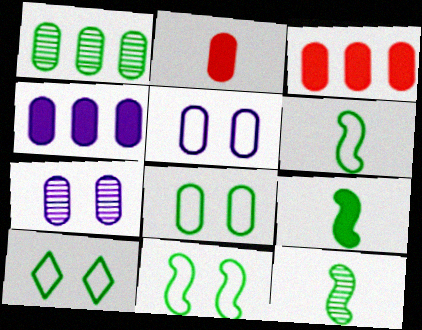[[1, 2, 5], 
[1, 9, 10], 
[6, 9, 12], 
[8, 10, 11]]